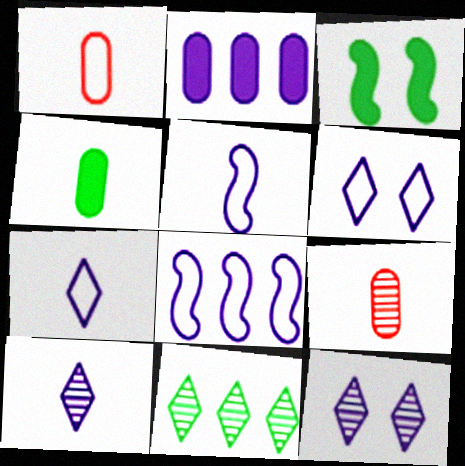[[2, 5, 12]]